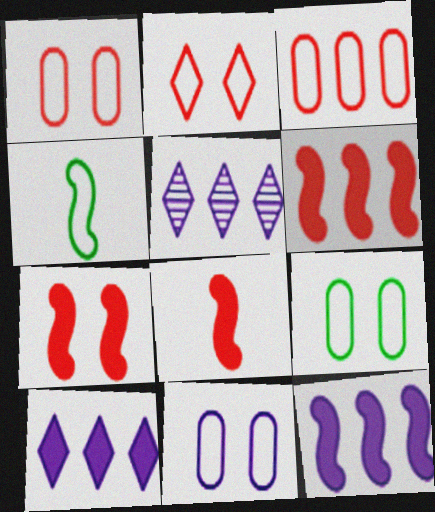[[1, 9, 11], 
[5, 8, 9], 
[6, 7, 8]]